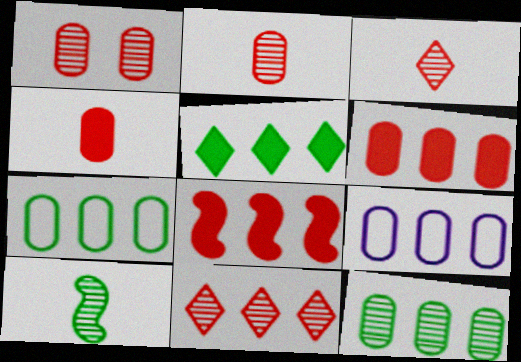[[6, 9, 12]]